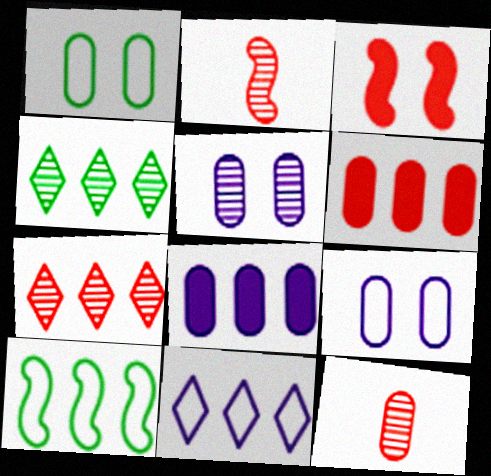[[1, 8, 12], 
[2, 4, 5], 
[7, 8, 10]]